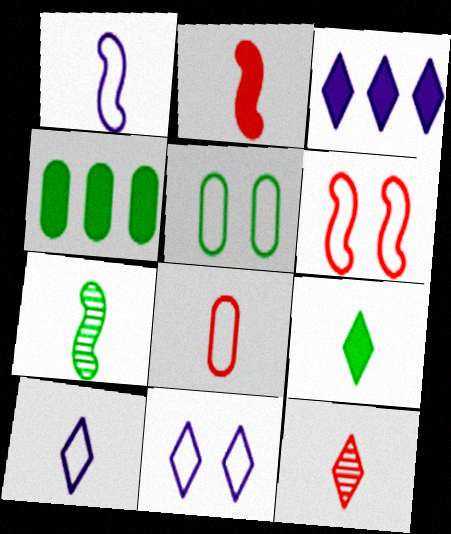[[1, 2, 7], 
[2, 8, 12], 
[5, 6, 11], 
[9, 10, 12]]